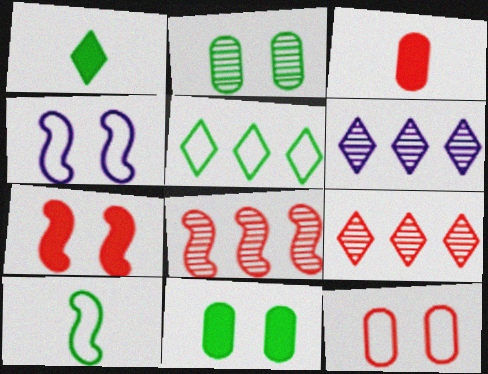[]